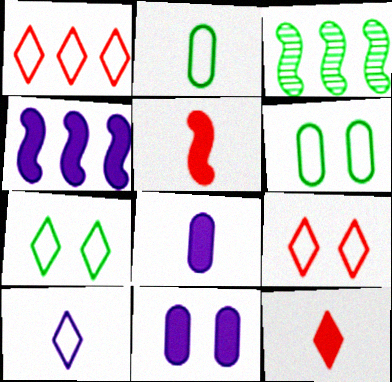[[1, 7, 10], 
[3, 8, 9]]